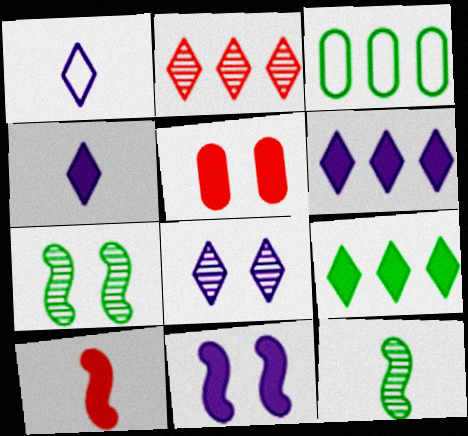[[1, 6, 8], 
[3, 8, 10]]